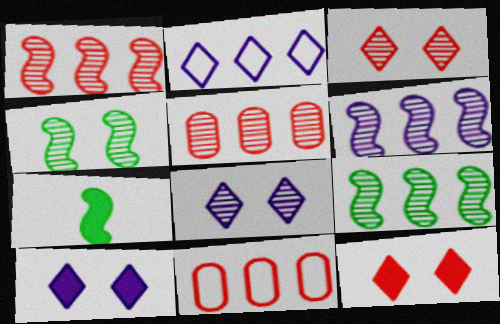[[1, 6, 9], 
[7, 8, 11]]